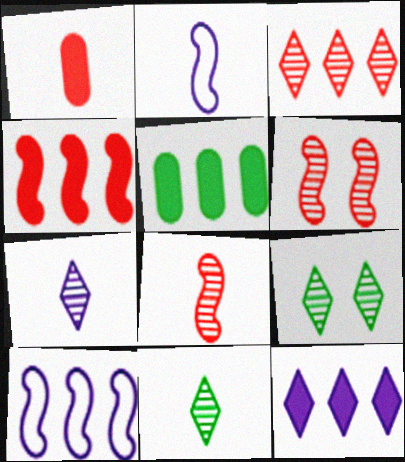[[1, 2, 11], 
[1, 9, 10], 
[3, 5, 10], 
[3, 7, 9], 
[4, 5, 12]]